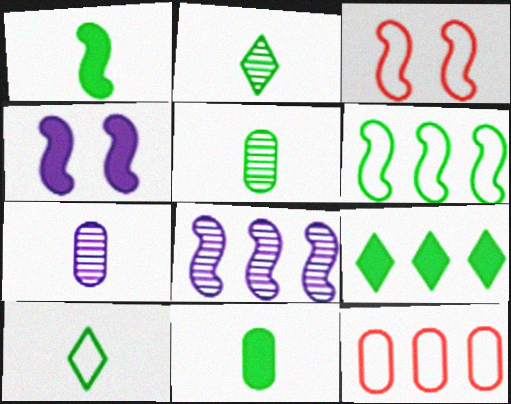[[1, 3, 8], 
[1, 5, 10], 
[2, 4, 12], 
[3, 7, 9], 
[8, 9, 12]]